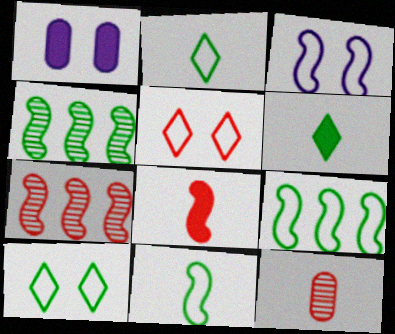[[1, 2, 7], 
[3, 4, 8]]